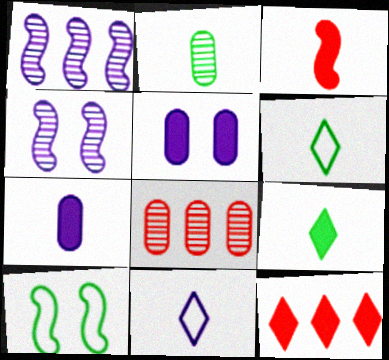[[1, 3, 10], 
[1, 5, 11], 
[2, 3, 11], 
[3, 7, 9]]